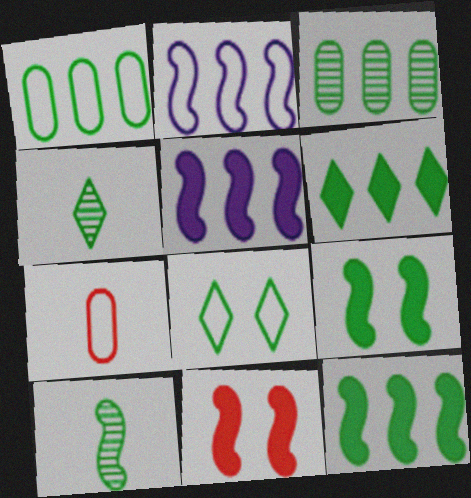[[1, 4, 9], 
[2, 7, 8], 
[2, 10, 11], 
[4, 6, 8]]